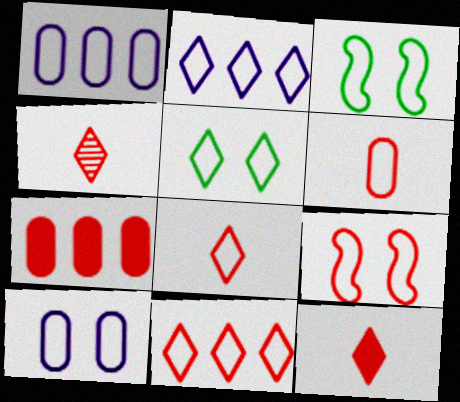[[1, 3, 8], 
[2, 3, 6], 
[2, 5, 8], 
[4, 7, 9], 
[4, 8, 12], 
[5, 9, 10], 
[6, 9, 11]]